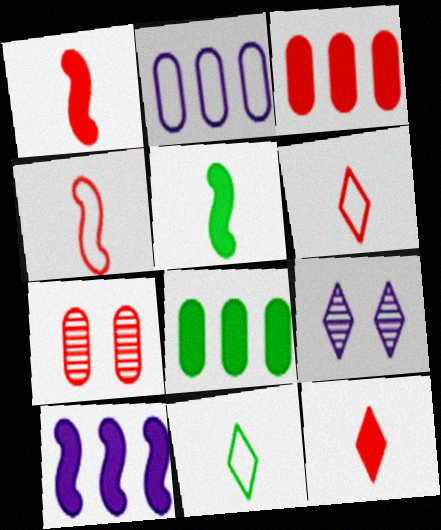[[4, 8, 9], 
[7, 10, 11]]